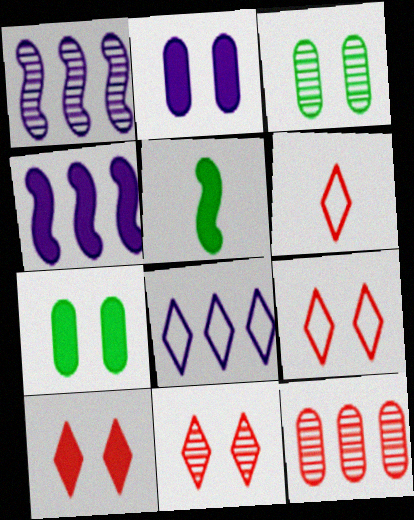[[1, 6, 7], 
[3, 4, 6], 
[9, 10, 11]]